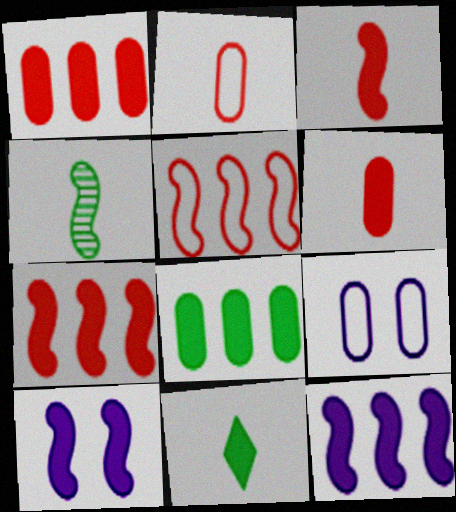[[1, 10, 11], 
[4, 5, 10]]